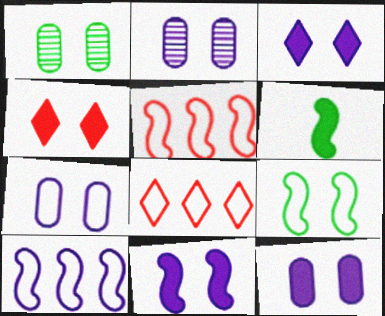[[2, 4, 9], 
[2, 6, 8], 
[2, 7, 12], 
[3, 11, 12]]